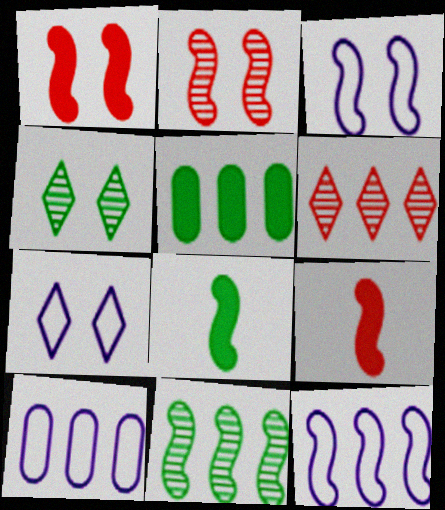[[2, 8, 12], 
[3, 9, 11], 
[4, 9, 10], 
[5, 6, 12]]